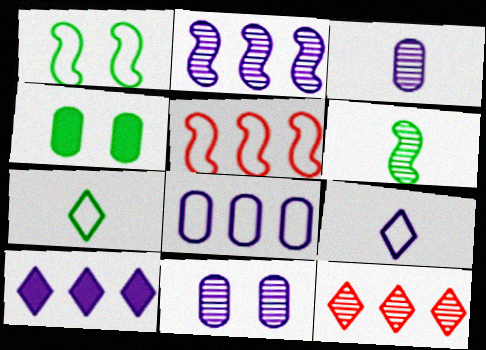[[2, 8, 10], 
[6, 11, 12]]